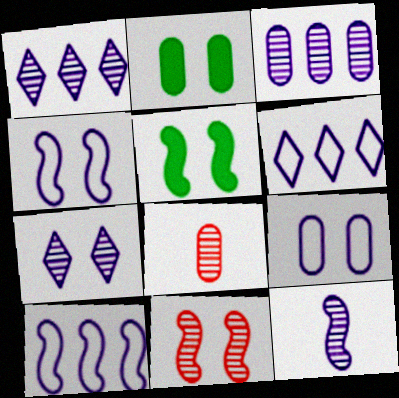[[3, 7, 12], 
[4, 5, 11], 
[5, 6, 8]]